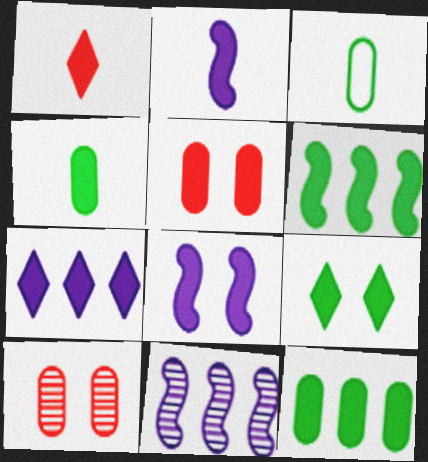[[1, 2, 4], 
[1, 7, 9], 
[1, 8, 12], 
[4, 6, 9], 
[5, 8, 9]]